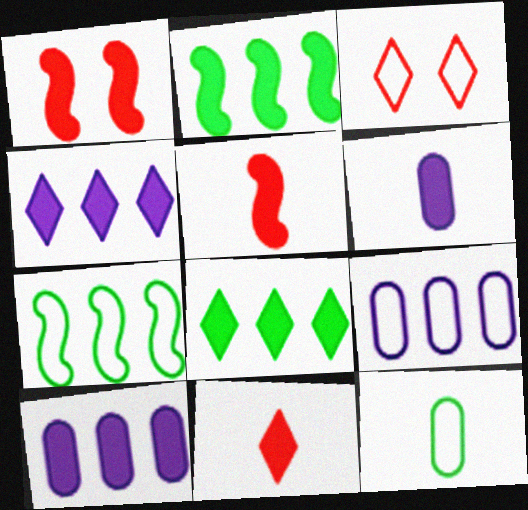[[1, 6, 8]]